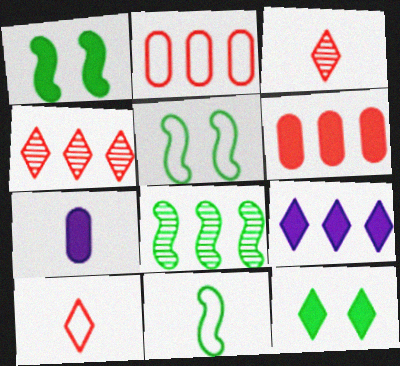[[1, 8, 11], 
[2, 8, 9], 
[3, 7, 11], 
[4, 5, 7]]